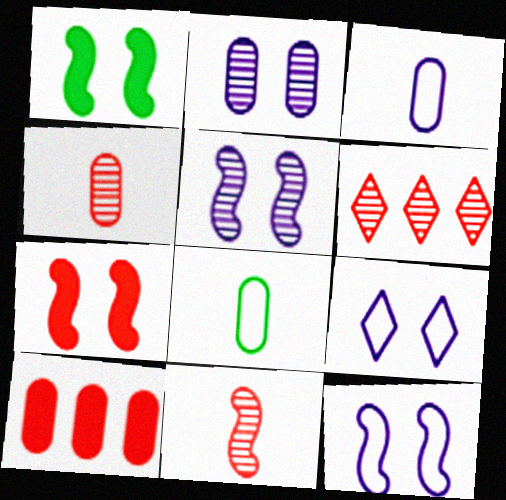[[1, 3, 6], 
[2, 8, 10]]